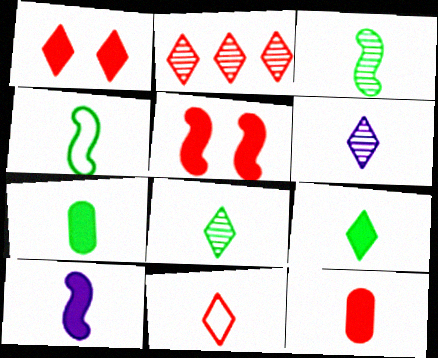[[1, 2, 11], 
[4, 6, 12], 
[4, 7, 8], 
[6, 9, 11], 
[9, 10, 12]]